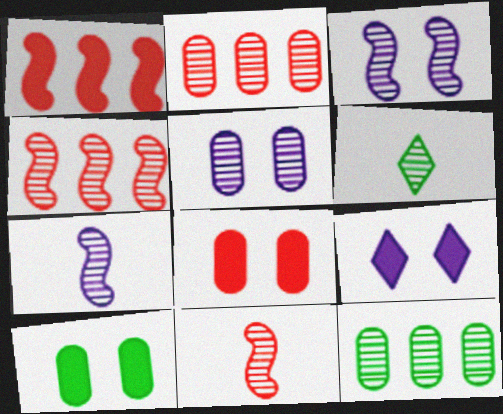[[2, 3, 6], 
[4, 5, 6]]